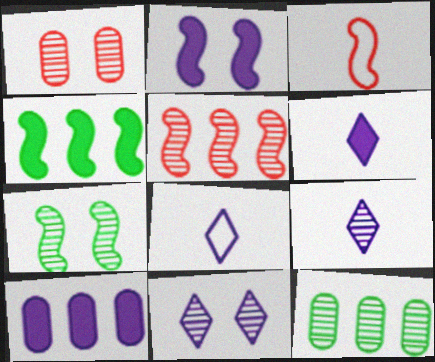[[1, 4, 8], 
[1, 7, 11], 
[2, 6, 10], 
[6, 8, 9]]